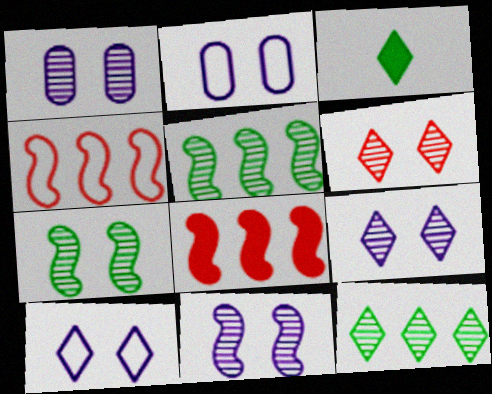[[1, 3, 4], 
[1, 6, 7], 
[1, 9, 11]]